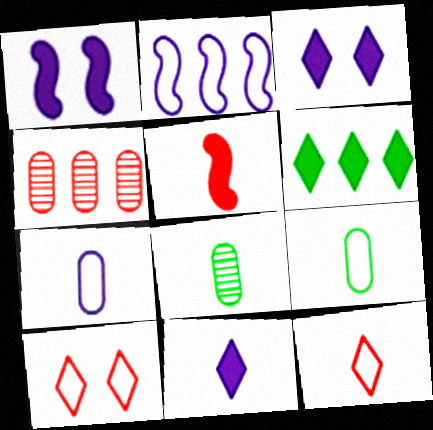[[2, 4, 6], 
[2, 9, 10], 
[4, 5, 10]]